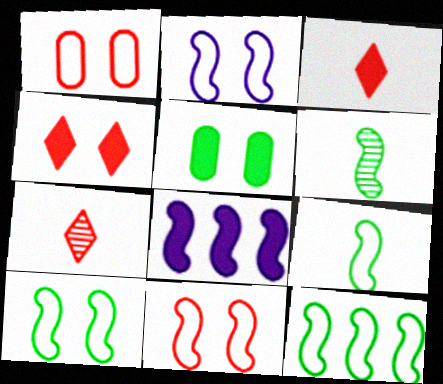[[2, 10, 11], 
[3, 5, 8], 
[6, 8, 11], 
[9, 10, 12]]